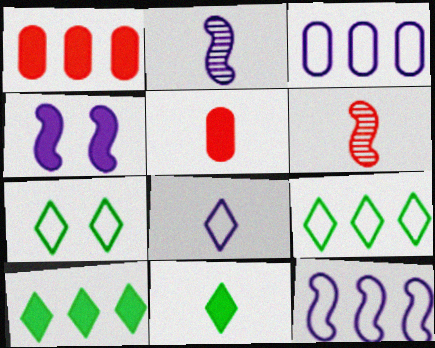[[1, 2, 7], 
[1, 4, 11], 
[2, 4, 12], 
[4, 5, 10]]